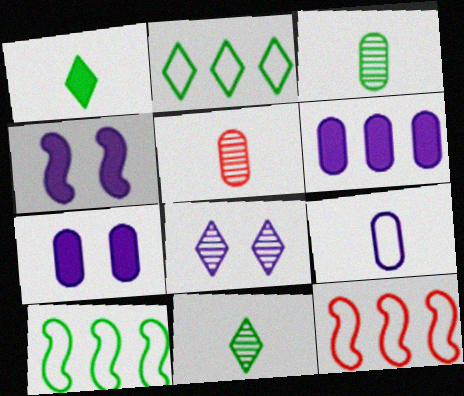[[2, 4, 5], 
[7, 11, 12]]